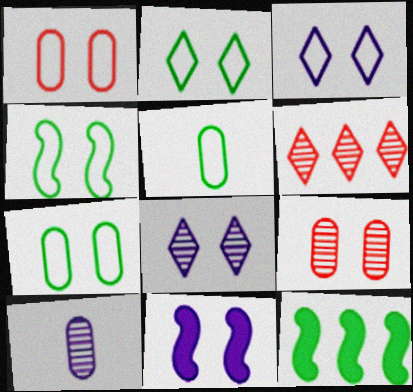[[1, 3, 4], 
[2, 4, 7], 
[2, 9, 11], 
[5, 6, 11]]